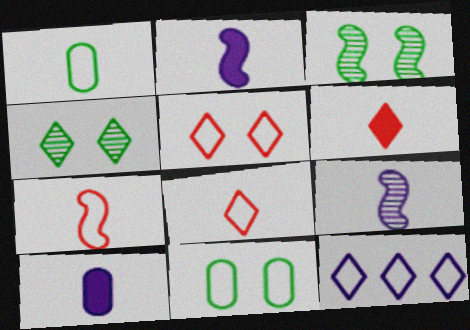[[1, 6, 9], 
[4, 6, 12], 
[7, 11, 12]]